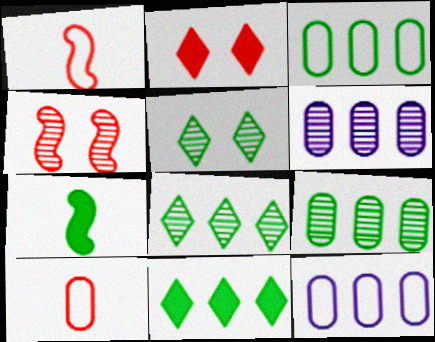[[3, 5, 7]]